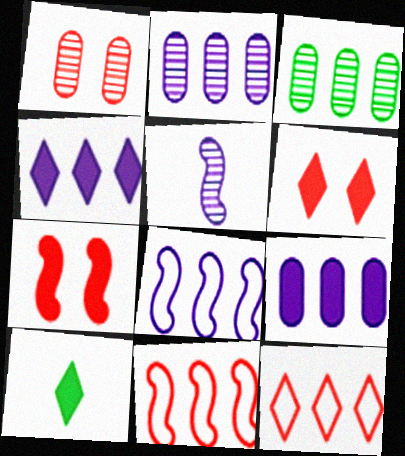[[1, 8, 10], 
[2, 4, 8], 
[3, 4, 11], 
[4, 6, 10], 
[7, 9, 10]]